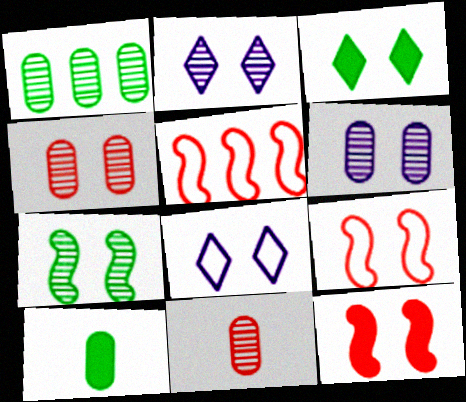[[1, 6, 11], 
[2, 4, 7], 
[2, 5, 10], 
[3, 6, 9]]